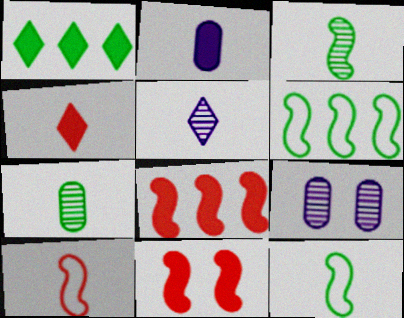[[1, 2, 11], 
[1, 9, 10], 
[4, 6, 9]]